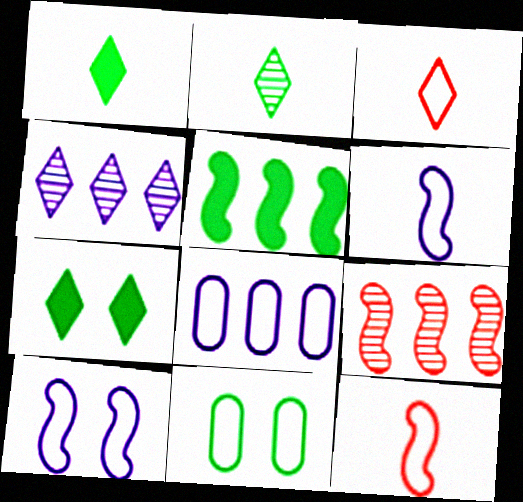[[2, 5, 11], 
[3, 4, 7]]